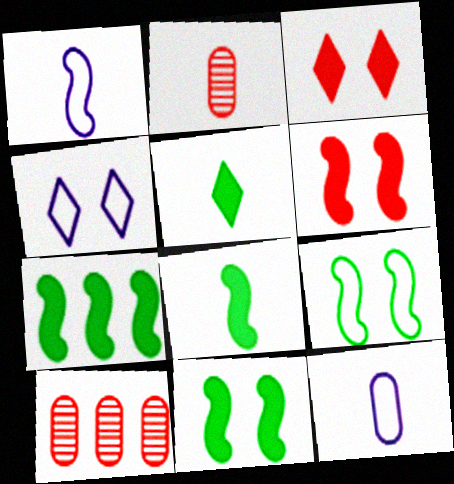[[1, 2, 5], 
[2, 4, 7], 
[4, 8, 10], 
[7, 8, 11]]